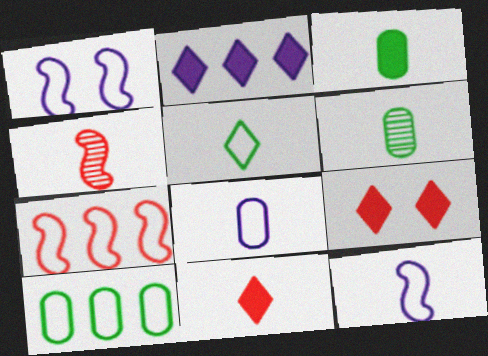[[6, 11, 12]]